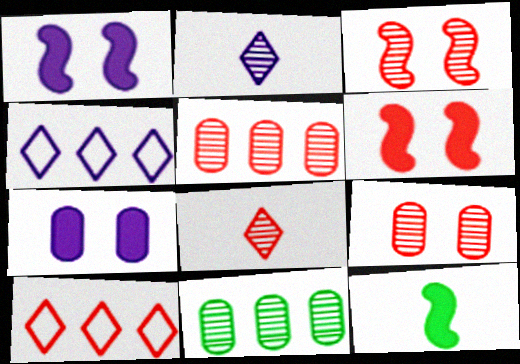[[2, 3, 11], 
[3, 5, 8], 
[4, 9, 12]]